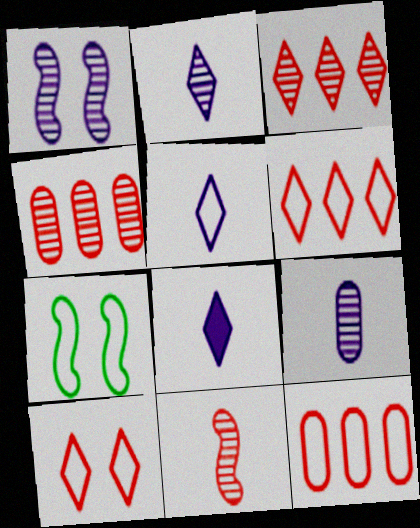[[2, 5, 8], 
[4, 7, 8], 
[5, 7, 12]]